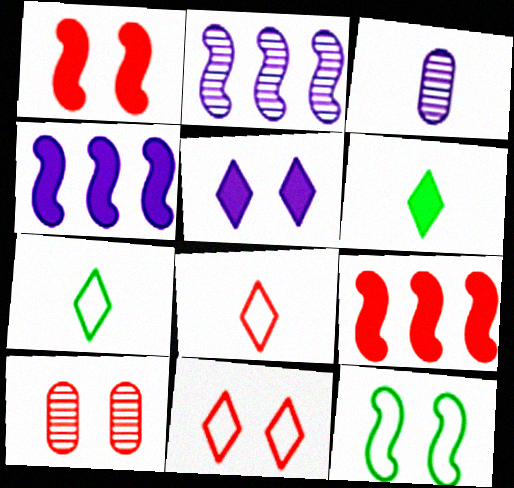[[1, 10, 11], 
[4, 7, 10], 
[5, 10, 12], 
[8, 9, 10]]